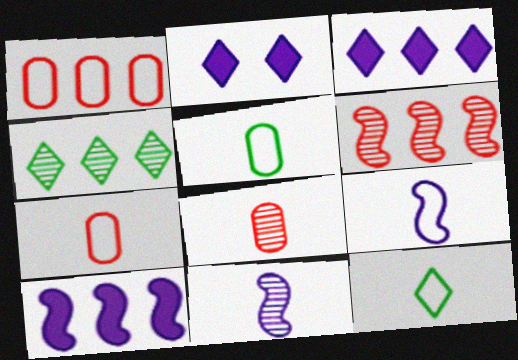[[1, 4, 10], 
[2, 5, 6], 
[7, 9, 12]]